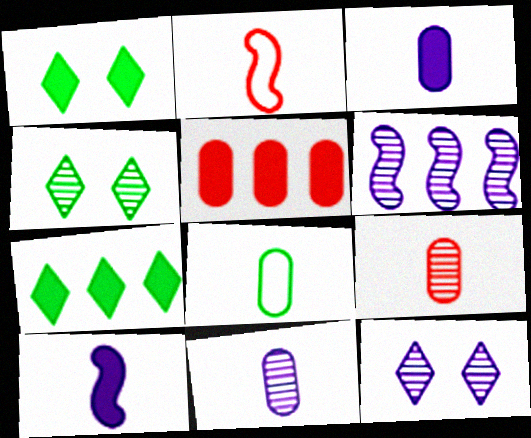[[1, 5, 10], 
[3, 8, 9], 
[4, 6, 9], 
[6, 11, 12]]